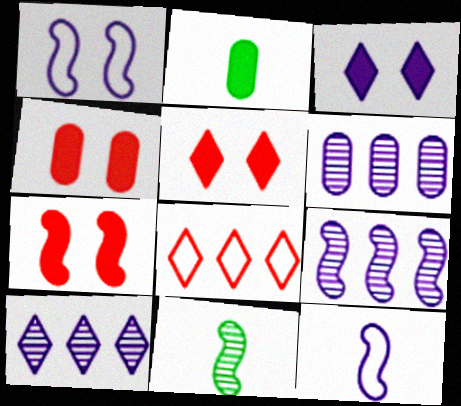[[3, 6, 12], 
[4, 5, 7], 
[6, 9, 10]]